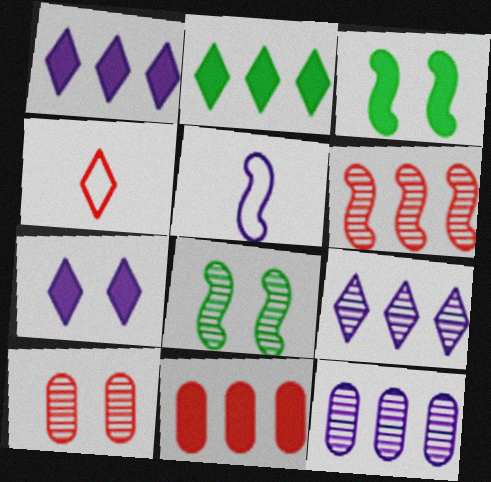[[2, 5, 10], 
[3, 4, 12], 
[3, 5, 6], 
[5, 7, 12]]